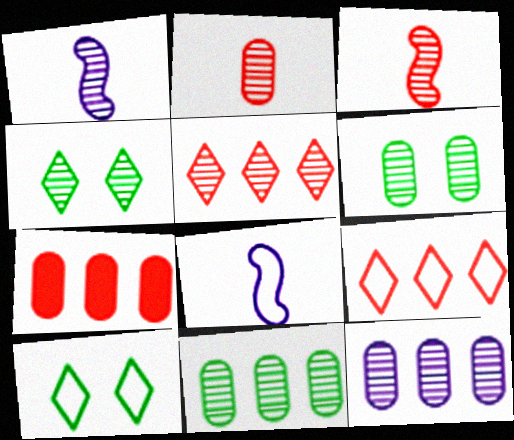[[1, 5, 6], 
[1, 7, 10], 
[2, 6, 12], 
[3, 4, 12], 
[4, 7, 8]]